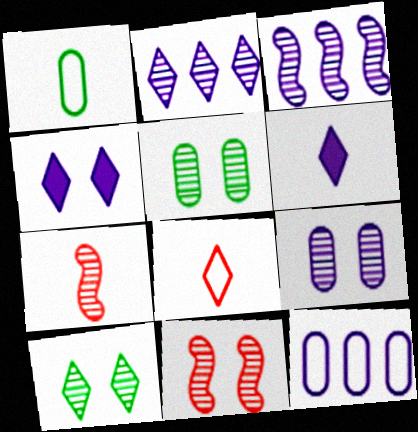[[1, 6, 7], 
[2, 5, 7], 
[9, 10, 11]]